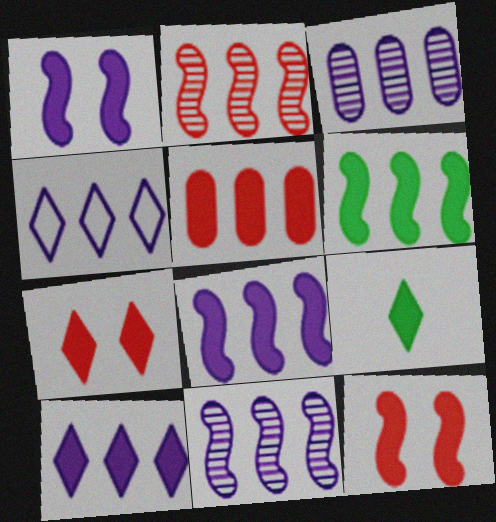[[1, 5, 9], 
[3, 4, 8], 
[5, 6, 10], 
[7, 9, 10]]